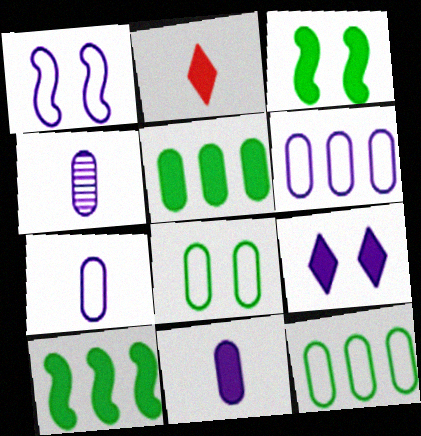[[4, 7, 11]]